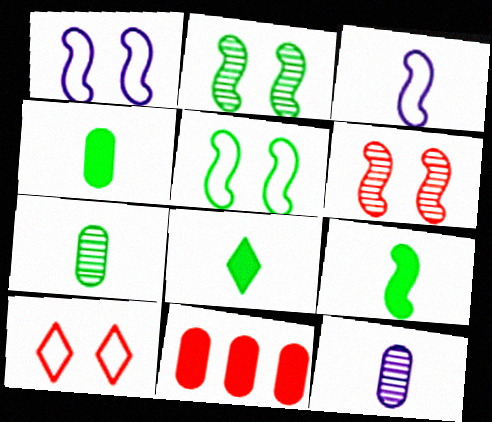[[4, 8, 9]]